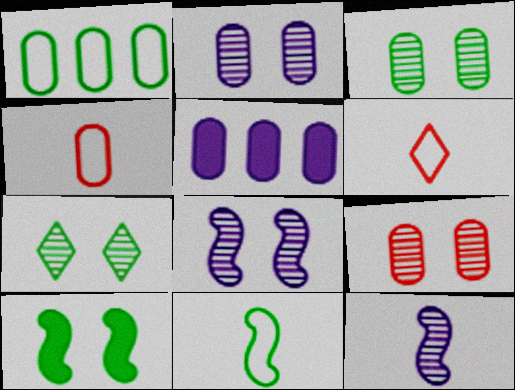[[2, 3, 9], 
[3, 4, 5], 
[7, 8, 9]]